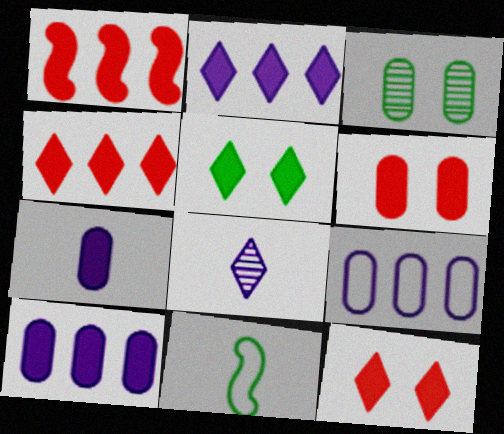[[1, 5, 7]]